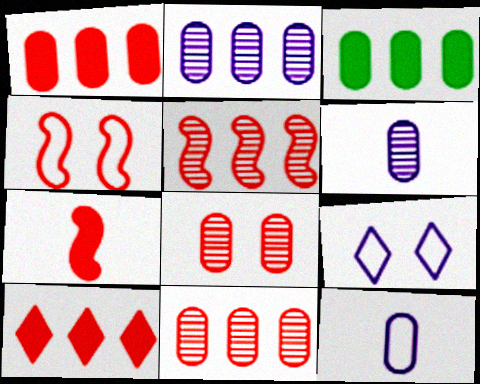[[3, 8, 12], 
[4, 5, 7]]